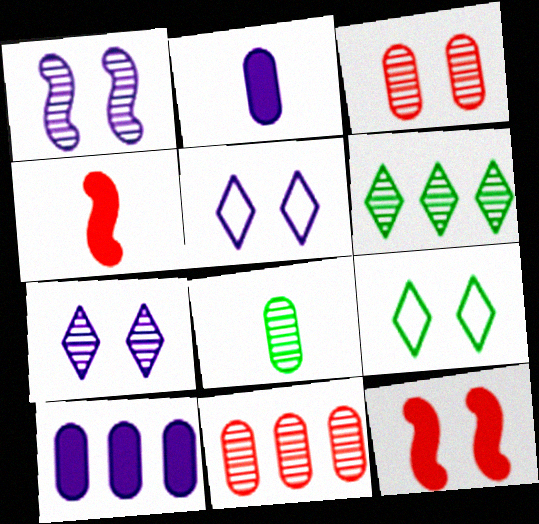[]